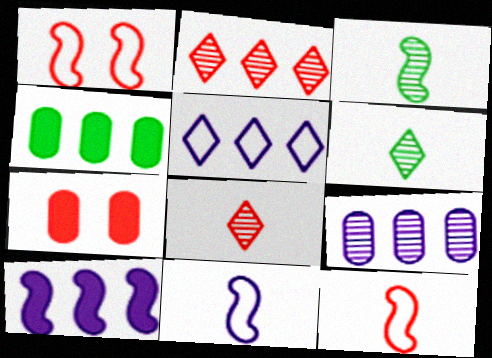[[1, 3, 10], 
[2, 7, 12], 
[3, 5, 7], 
[5, 9, 10]]